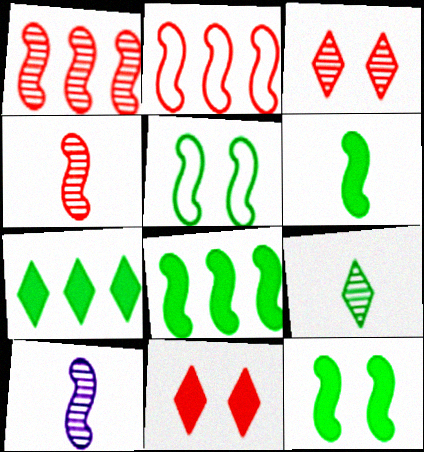[[2, 10, 12], 
[6, 8, 12]]